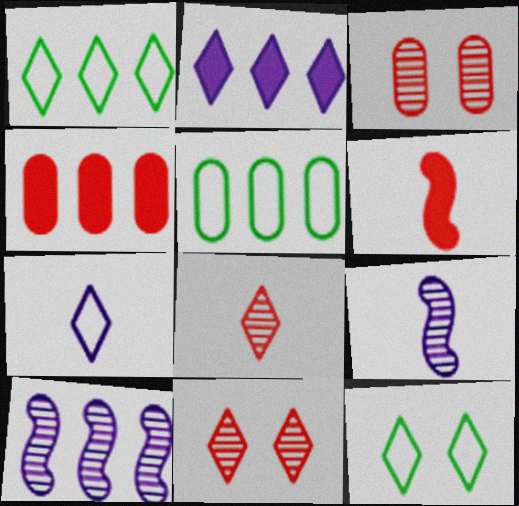[[1, 4, 10], 
[2, 8, 12], 
[4, 9, 12]]